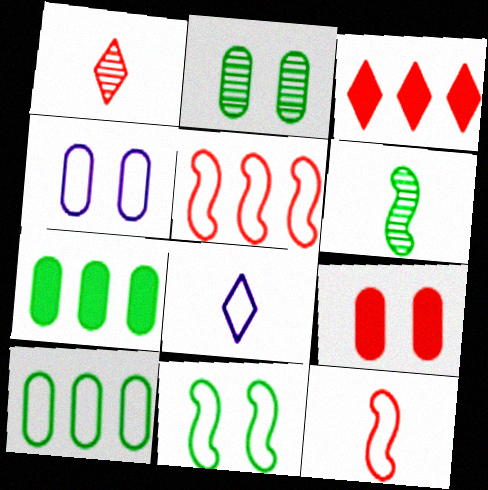[[1, 5, 9], 
[2, 4, 9], 
[3, 4, 6]]